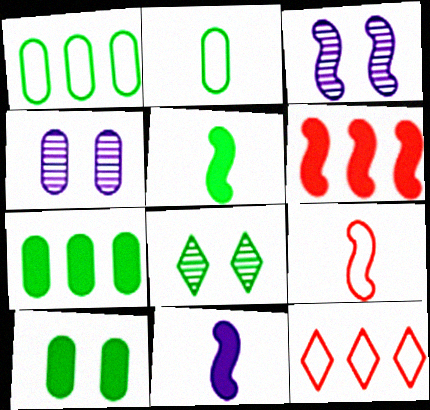[[1, 5, 8], 
[4, 5, 12]]